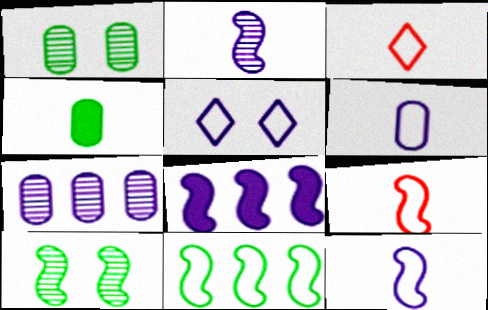[[1, 3, 8], 
[2, 3, 4], 
[8, 9, 10]]